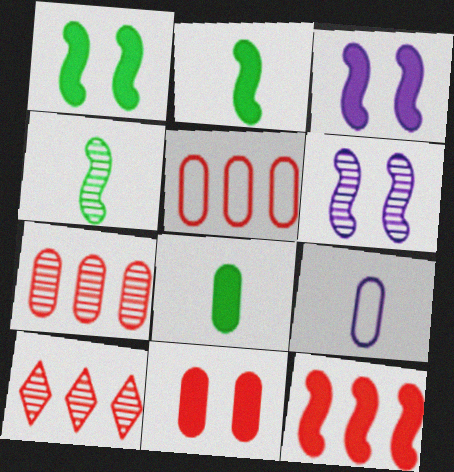[[1, 9, 10], 
[2, 3, 12], 
[5, 10, 12]]